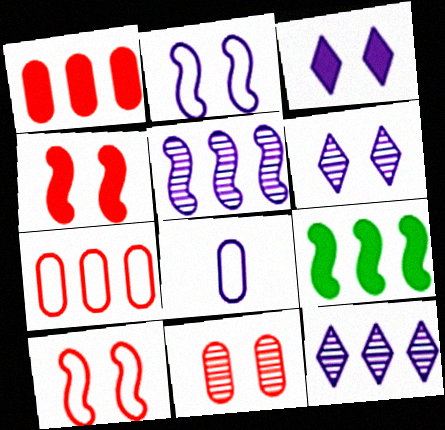[[3, 5, 8], 
[7, 9, 12]]